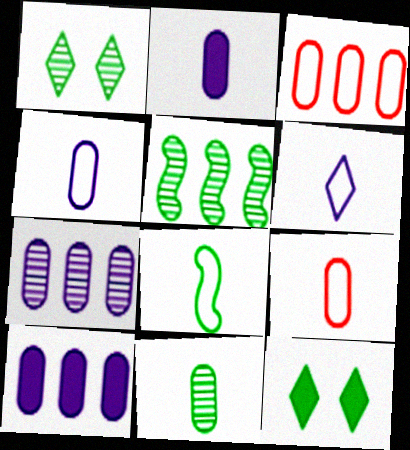[[1, 5, 11], 
[2, 9, 11], 
[6, 8, 9]]